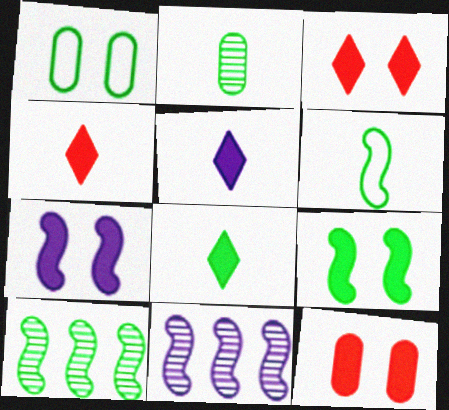[[1, 4, 11], 
[1, 8, 10], 
[2, 6, 8], 
[4, 5, 8], 
[6, 9, 10]]